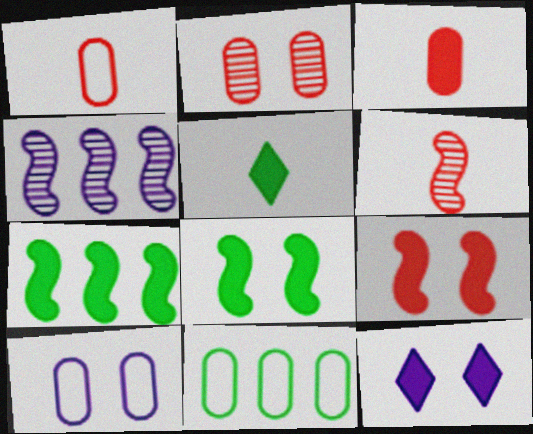[[1, 10, 11], 
[3, 7, 12], 
[6, 11, 12]]